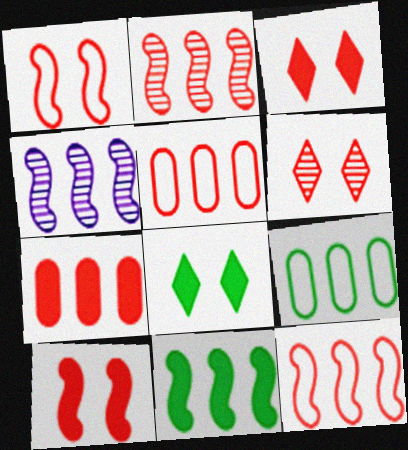[[4, 11, 12]]